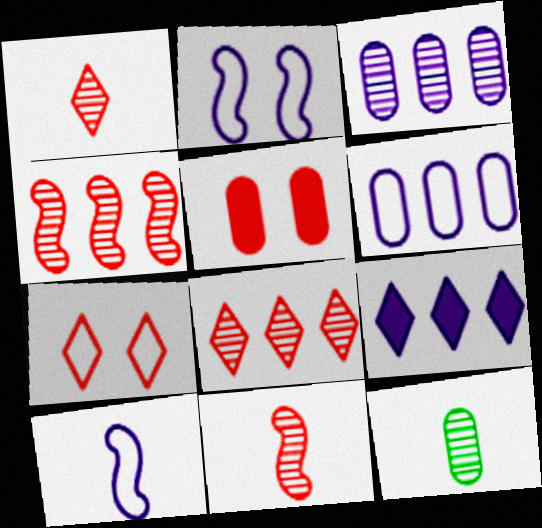[[5, 6, 12]]